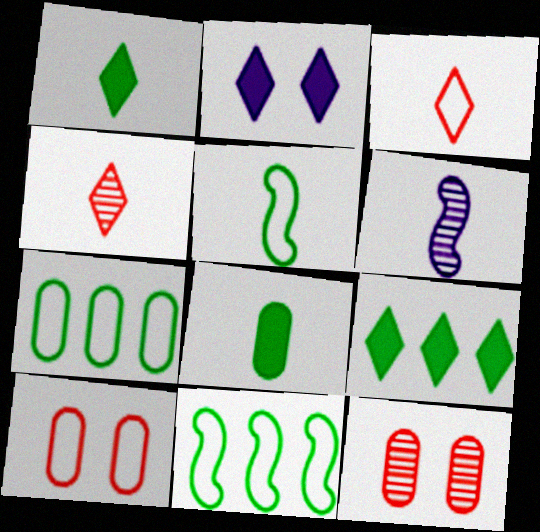[[3, 6, 8], 
[6, 9, 10]]